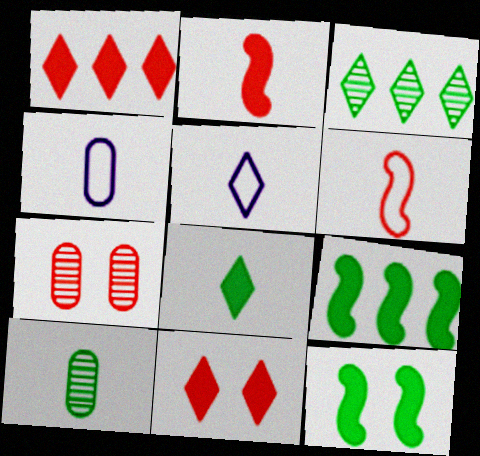[[1, 6, 7], 
[2, 5, 10], 
[3, 5, 11], 
[5, 7, 9]]